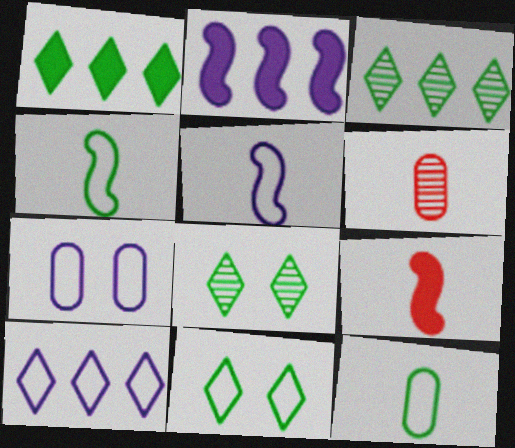[[2, 6, 11], 
[3, 7, 9], 
[5, 7, 10]]